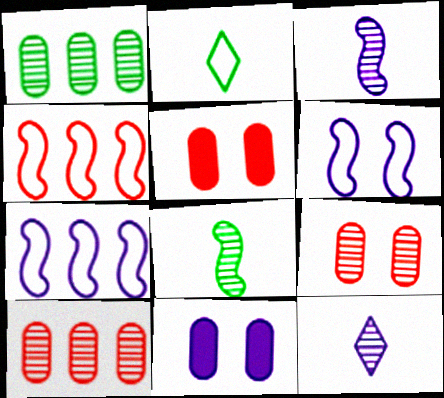[[7, 11, 12]]